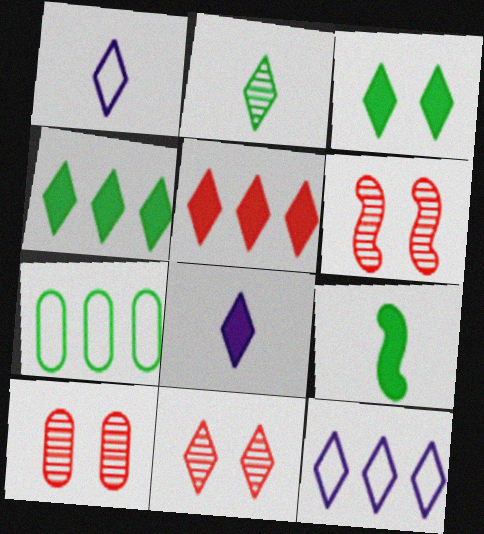[[1, 4, 11], 
[3, 5, 8], 
[6, 7, 8], 
[6, 10, 11], 
[9, 10, 12]]